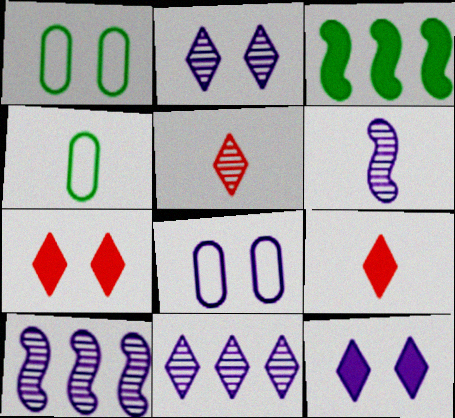[[1, 9, 10], 
[3, 5, 8], 
[4, 6, 9], 
[4, 7, 10]]